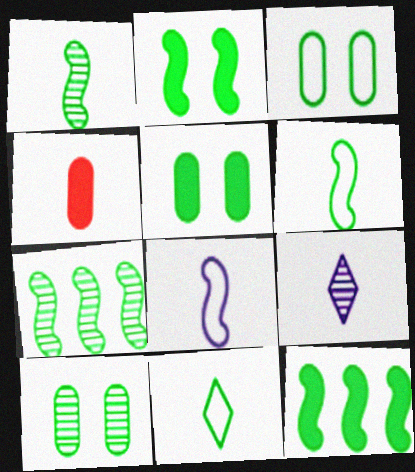[[2, 6, 7], 
[3, 5, 10], 
[4, 6, 9], 
[5, 7, 11], 
[10, 11, 12]]